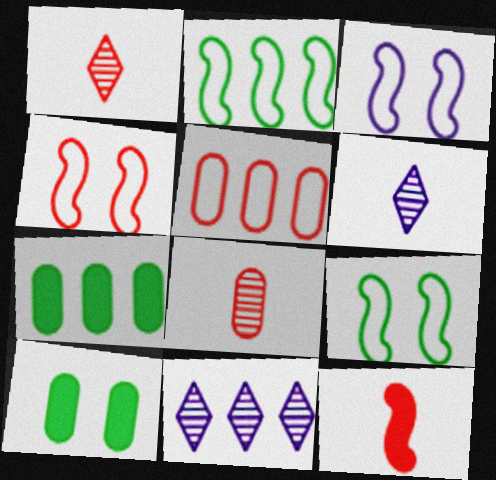[[1, 3, 7], 
[3, 4, 9], 
[4, 6, 7]]